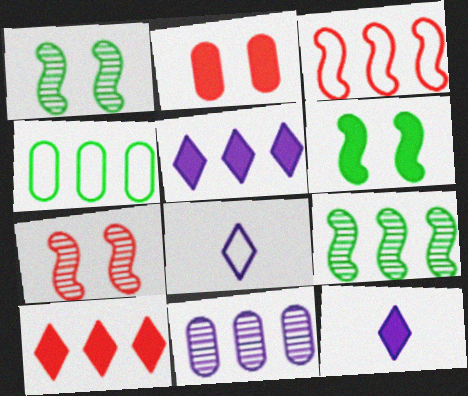[[2, 8, 9], 
[4, 7, 12]]